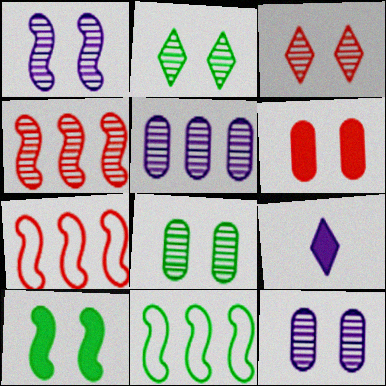[[1, 3, 8], 
[7, 8, 9]]